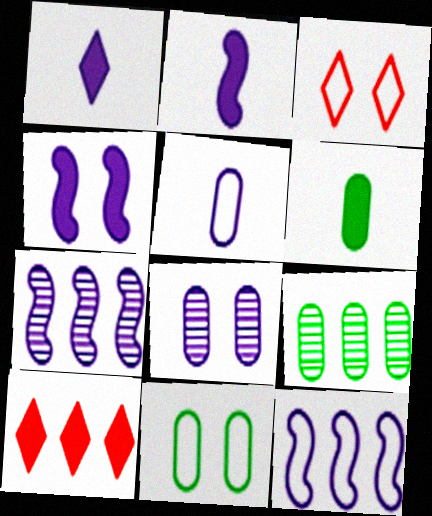[[1, 8, 12], 
[2, 3, 9], 
[3, 6, 7], 
[4, 6, 10], 
[6, 9, 11], 
[9, 10, 12]]